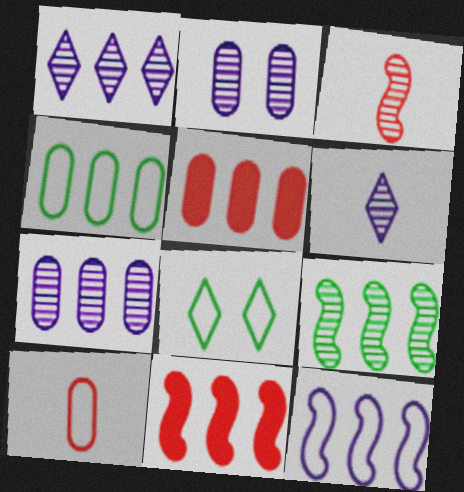[[1, 4, 11], 
[4, 5, 7], 
[8, 10, 12], 
[9, 11, 12]]